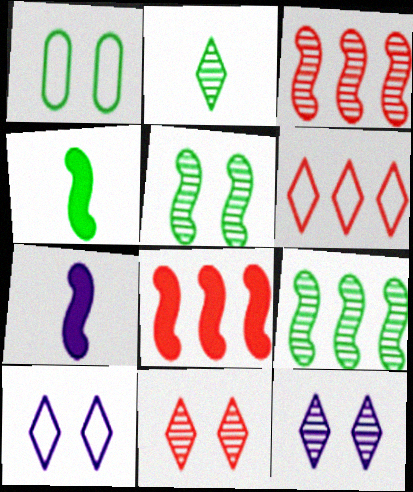[]